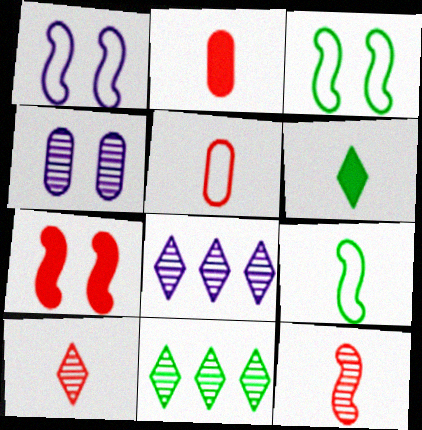[[1, 2, 11], 
[2, 3, 8], 
[4, 11, 12]]